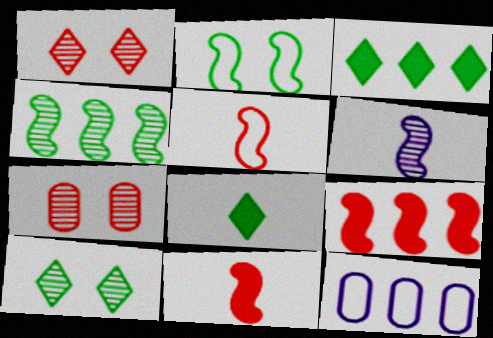[[2, 6, 9], 
[10, 11, 12]]